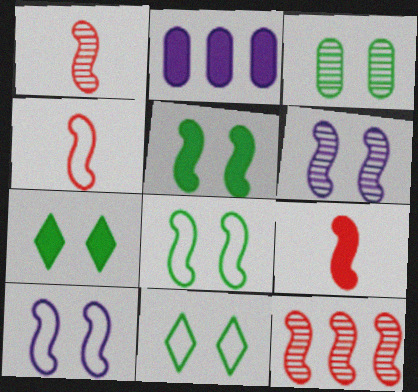[[1, 2, 11], 
[1, 4, 9], 
[2, 7, 9], 
[3, 5, 11], 
[3, 7, 8]]